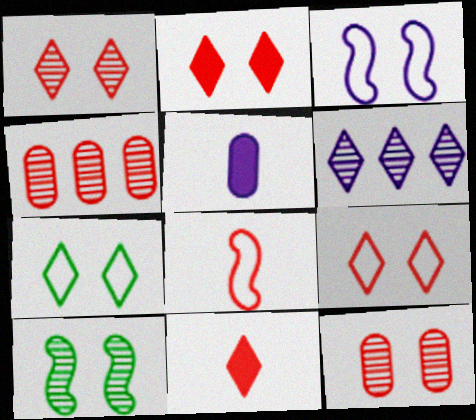[[1, 2, 9], 
[2, 4, 8], 
[3, 5, 6], 
[6, 7, 11]]